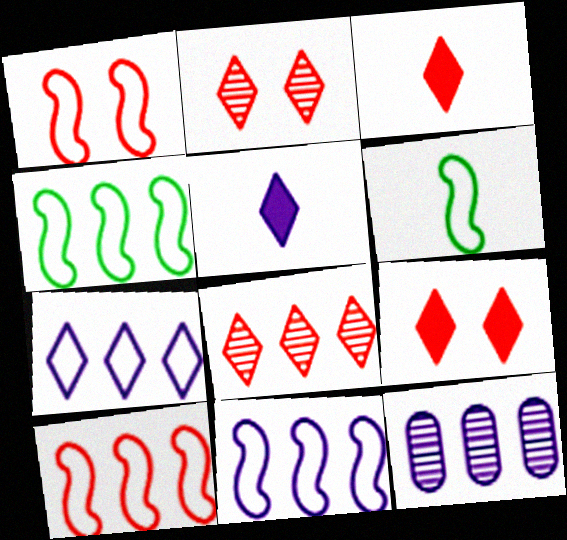[[1, 6, 11], 
[4, 10, 11], 
[6, 9, 12]]